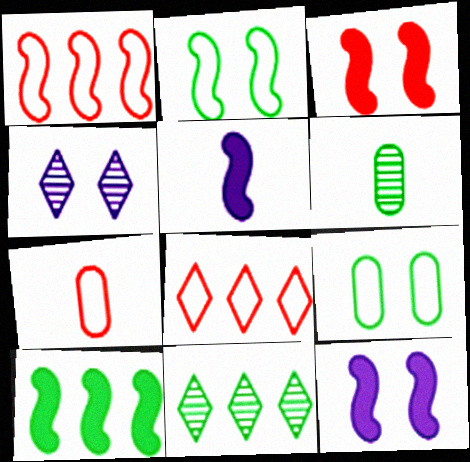[[3, 4, 9], 
[3, 5, 10], 
[4, 7, 10], 
[6, 8, 12], 
[7, 11, 12]]